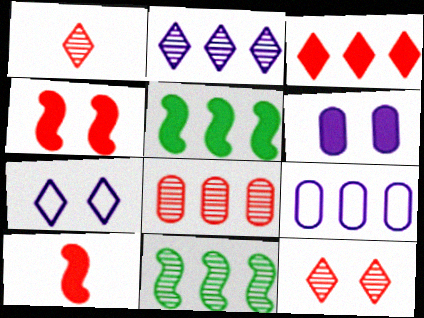[[2, 8, 11], 
[3, 9, 11]]